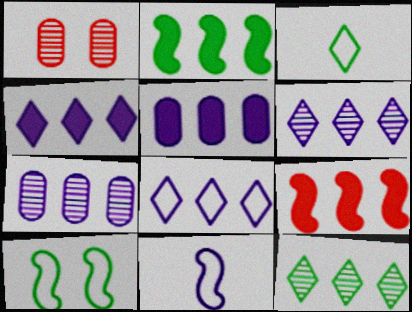[[4, 6, 8]]